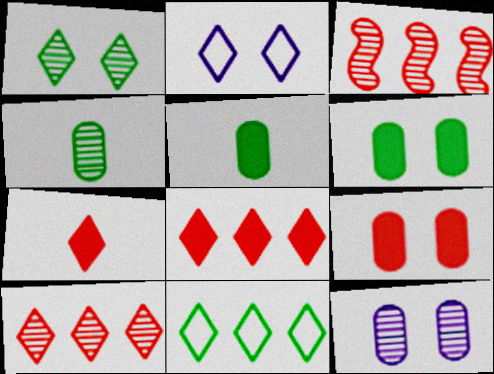[[2, 3, 5]]